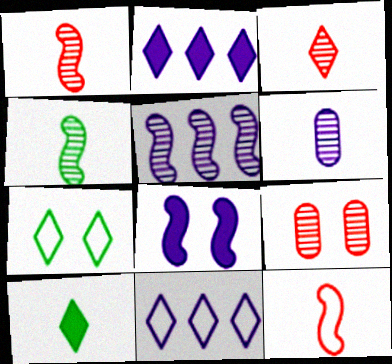[[2, 3, 7], 
[3, 4, 6], 
[6, 8, 11], 
[6, 10, 12], 
[7, 8, 9]]